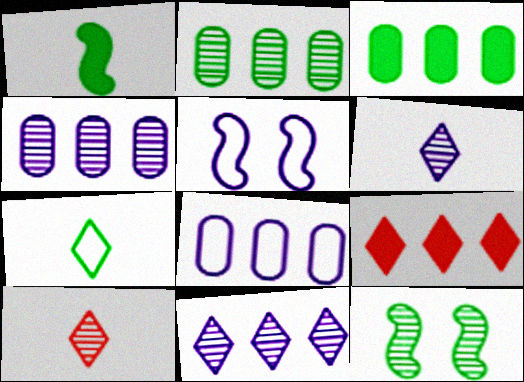[[3, 5, 10], 
[3, 7, 12], 
[4, 10, 12]]